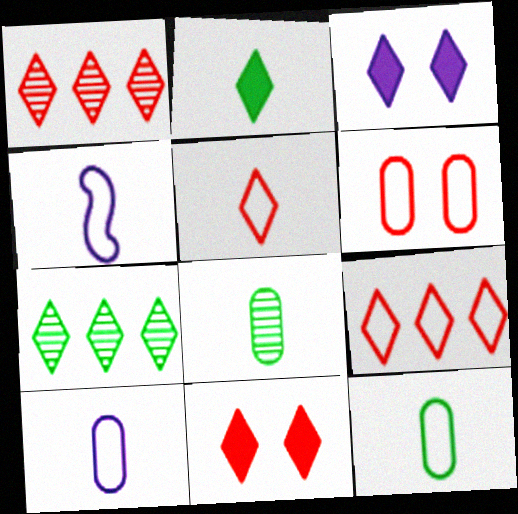[[1, 5, 11], 
[3, 5, 7], 
[4, 5, 12]]